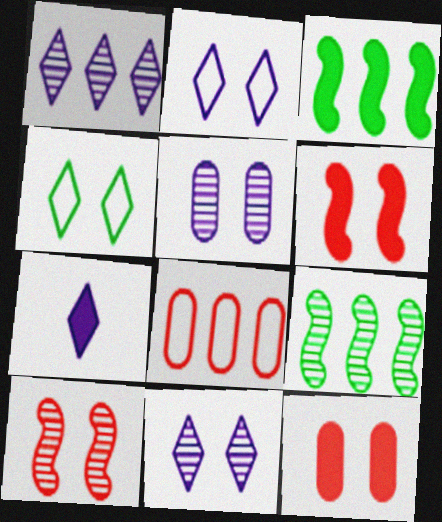[[1, 2, 7], 
[1, 3, 8], 
[3, 7, 12], 
[4, 5, 6]]